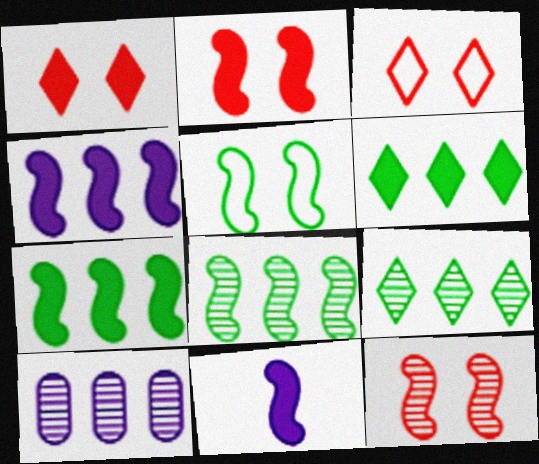[[2, 7, 11]]